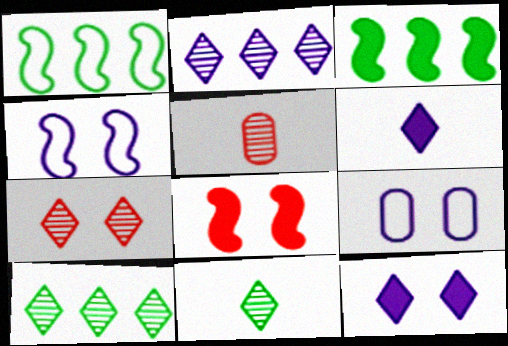[[1, 5, 12], 
[2, 7, 11]]